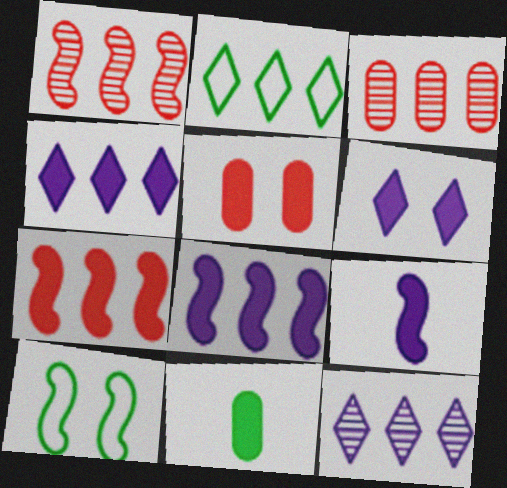[[1, 9, 10], 
[2, 3, 8], 
[6, 7, 11]]